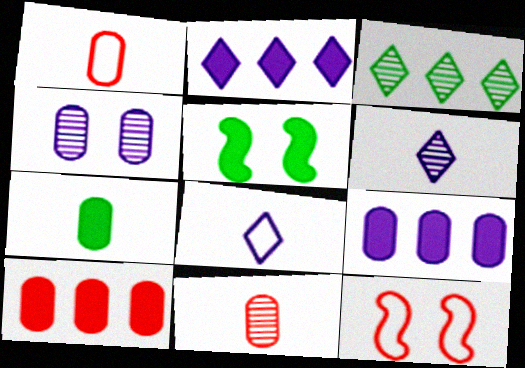[]